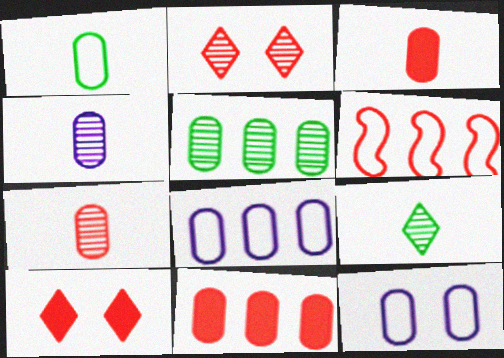[[1, 3, 4], 
[2, 3, 6], 
[3, 5, 12], 
[5, 8, 11], 
[6, 7, 10]]